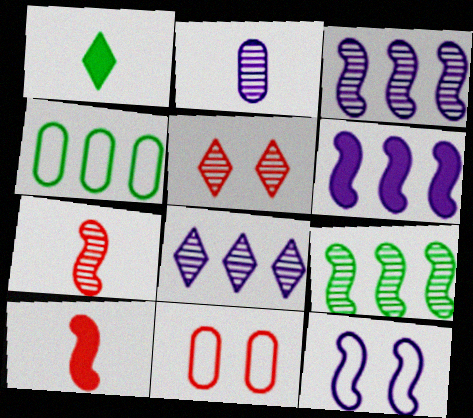[[1, 3, 11], 
[2, 5, 9], 
[9, 10, 12]]